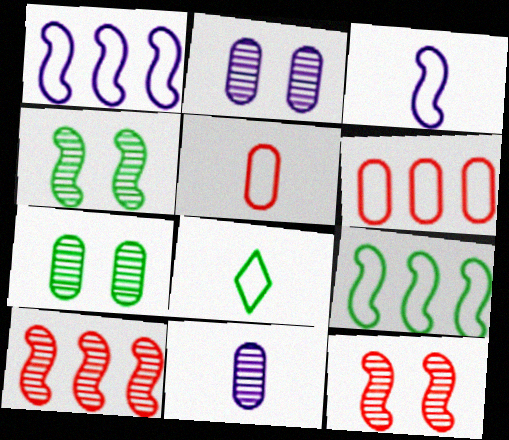[[3, 5, 8]]